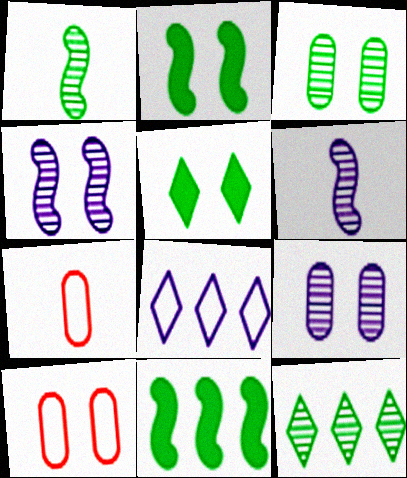[[1, 3, 12], 
[4, 5, 10]]